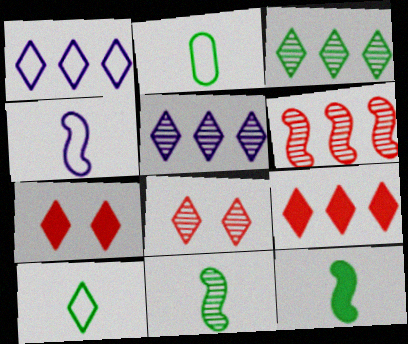[[1, 3, 9], 
[5, 7, 10]]